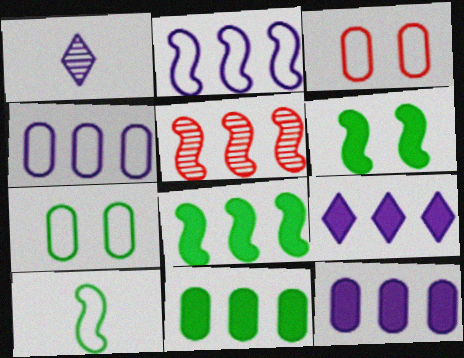[[1, 3, 8], 
[2, 5, 8]]